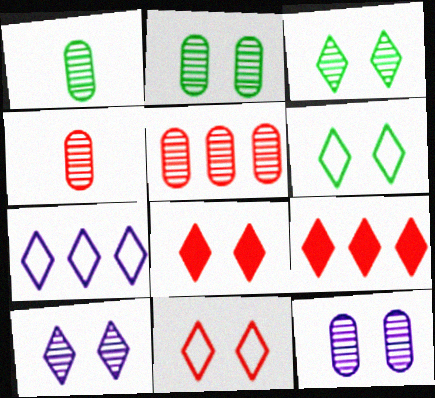[[1, 5, 12], 
[6, 8, 10]]